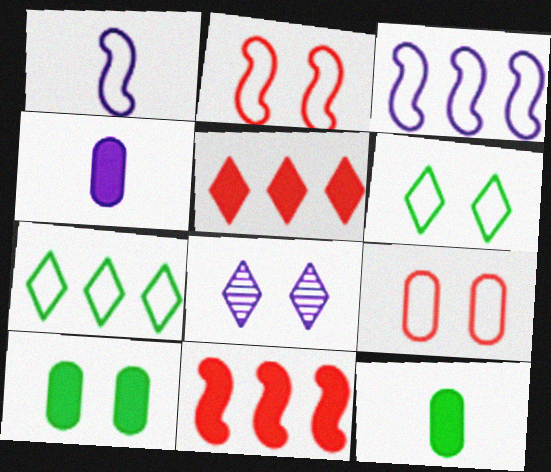[[1, 7, 9], 
[2, 8, 10], 
[3, 4, 8]]